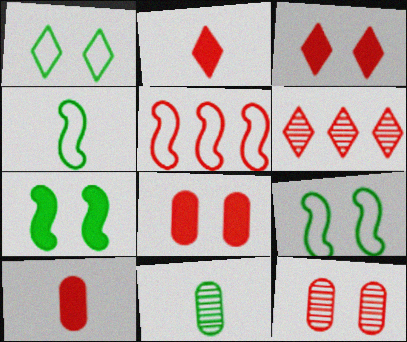[[2, 5, 12]]